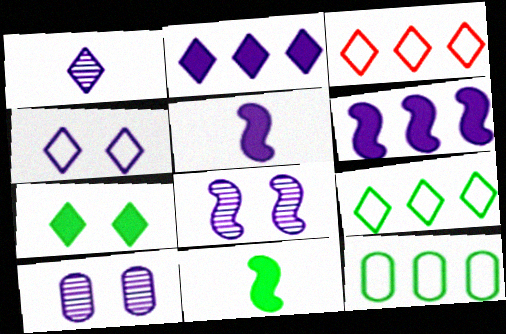[[1, 2, 4], 
[1, 3, 7], 
[3, 10, 11]]